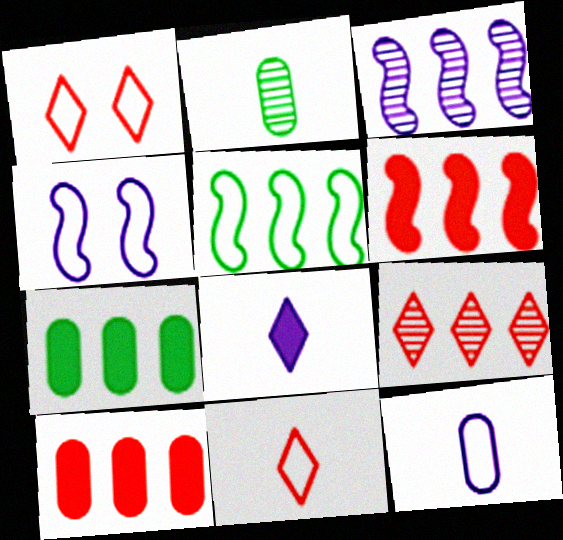[[1, 5, 12], 
[3, 5, 6]]